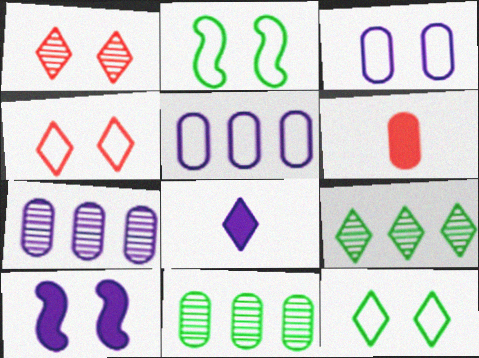[[2, 3, 4], 
[3, 6, 11], 
[4, 8, 9]]